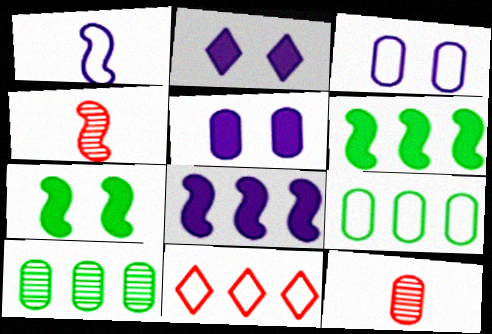[[2, 4, 9], 
[5, 9, 12], 
[8, 10, 11]]